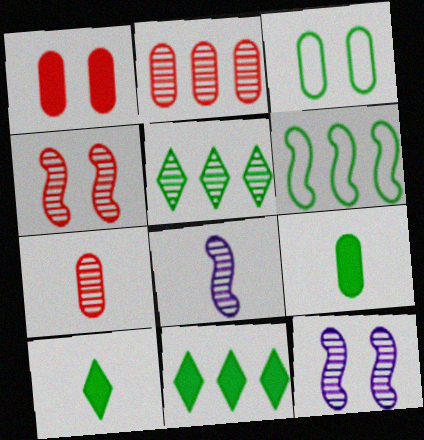[[5, 7, 12]]